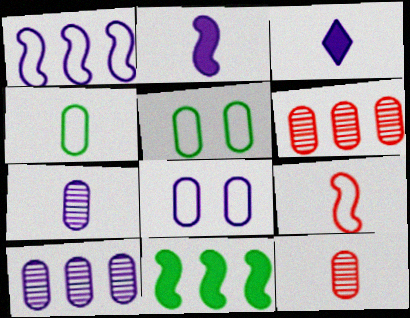[]